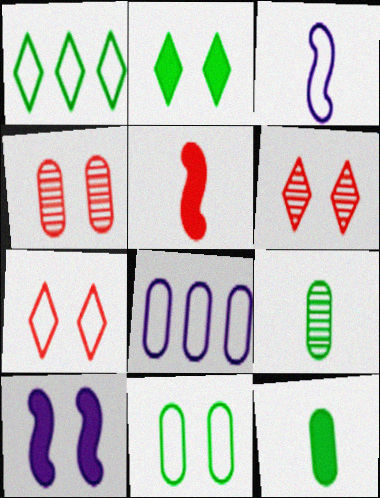[[4, 8, 12], 
[6, 10, 11]]